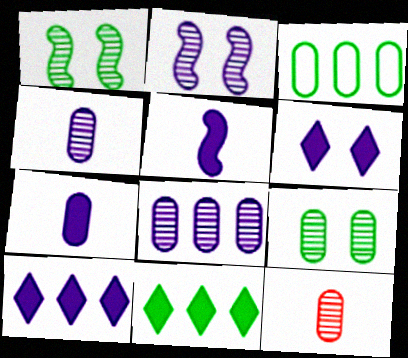[[8, 9, 12]]